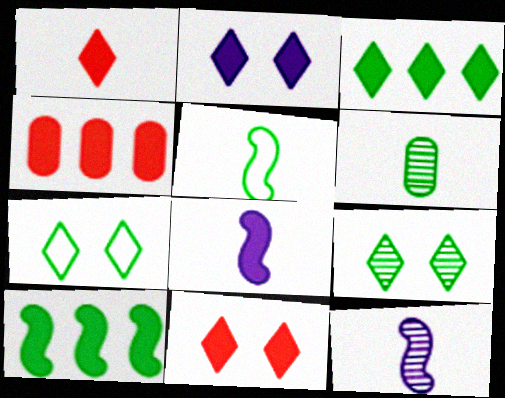[[1, 2, 3], 
[4, 7, 12], 
[6, 7, 10]]